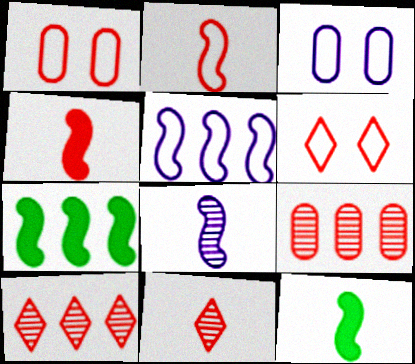[[1, 4, 10], 
[2, 8, 12], 
[3, 7, 11], 
[3, 10, 12], 
[4, 6, 9]]